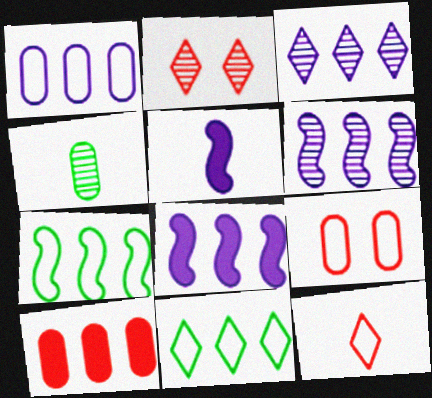[[1, 3, 8], 
[2, 4, 6], 
[3, 7, 10], 
[4, 5, 12], 
[6, 10, 11]]